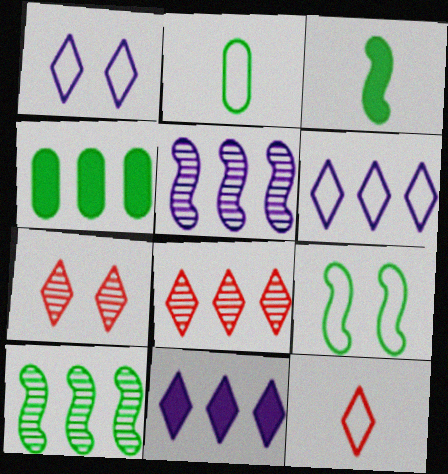[[3, 9, 10]]